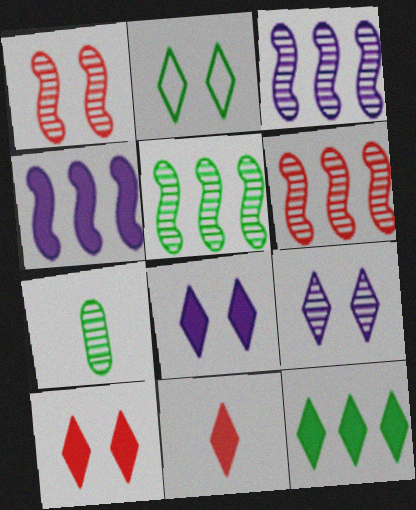[[2, 9, 10], 
[3, 5, 6], 
[6, 7, 9], 
[8, 11, 12]]